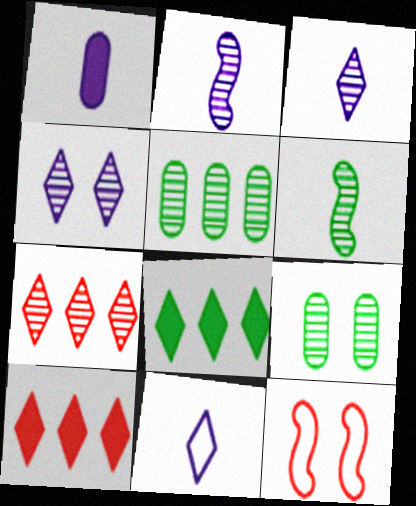[[1, 2, 11], 
[2, 7, 9]]